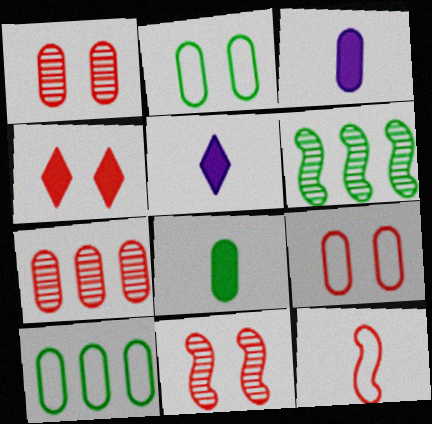[[1, 3, 10], 
[2, 3, 7], 
[4, 7, 12], 
[4, 9, 11], 
[5, 6, 9], 
[5, 10, 11]]